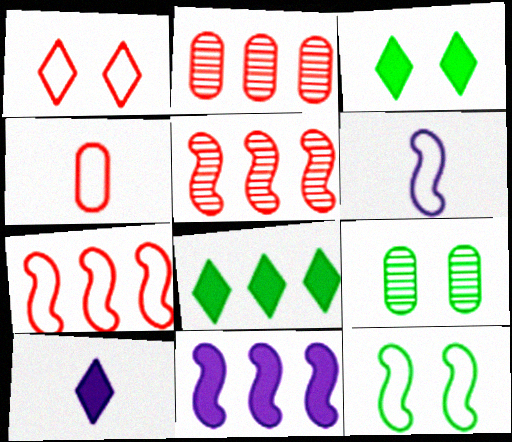[[1, 4, 7], 
[2, 3, 6], 
[2, 10, 12], 
[3, 9, 12], 
[6, 7, 12], 
[7, 9, 10]]